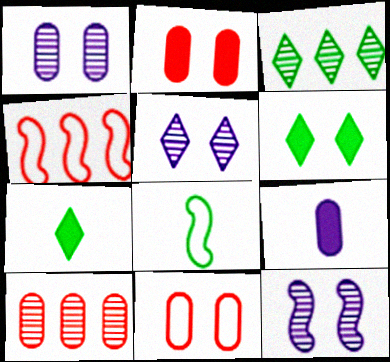[[1, 4, 7], 
[1, 5, 12], 
[6, 11, 12]]